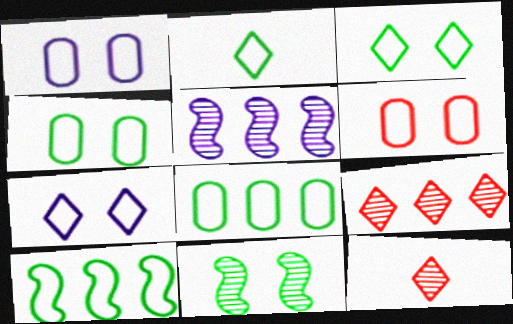[[1, 4, 6], 
[2, 4, 10]]